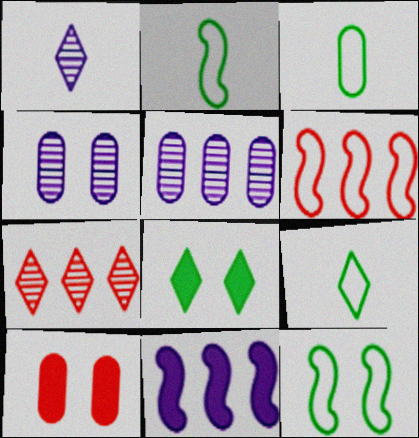[[2, 3, 9], 
[3, 5, 10]]